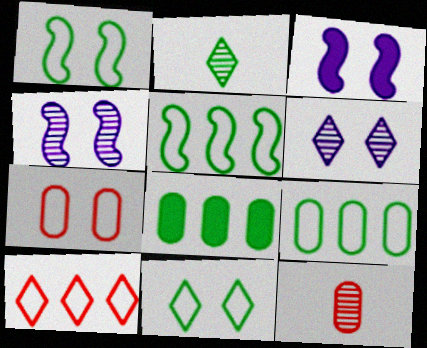[[1, 2, 8]]